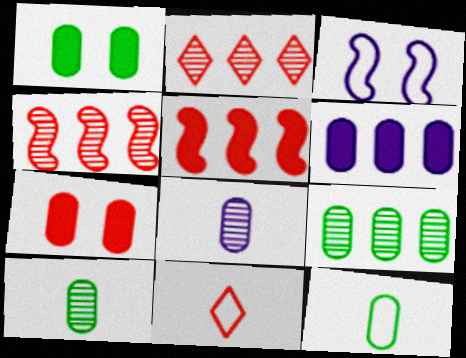[[1, 9, 12], 
[4, 7, 11]]